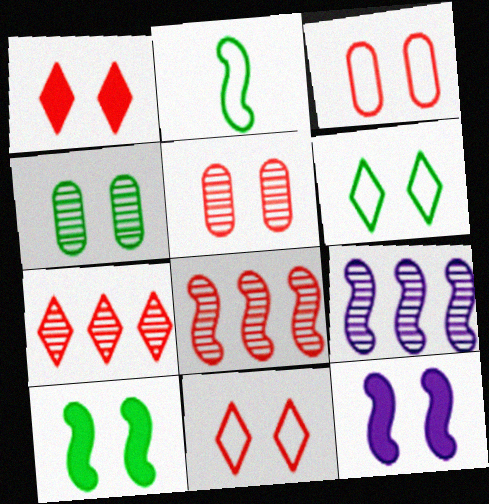[[2, 8, 12], 
[4, 6, 10], 
[4, 11, 12], 
[5, 6, 12]]